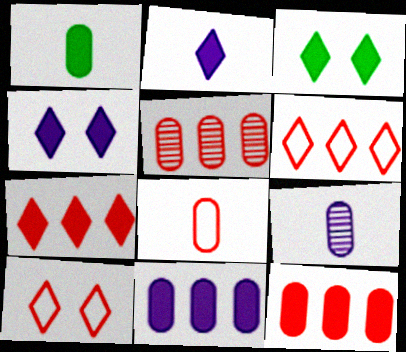[[1, 8, 9], 
[2, 3, 7]]